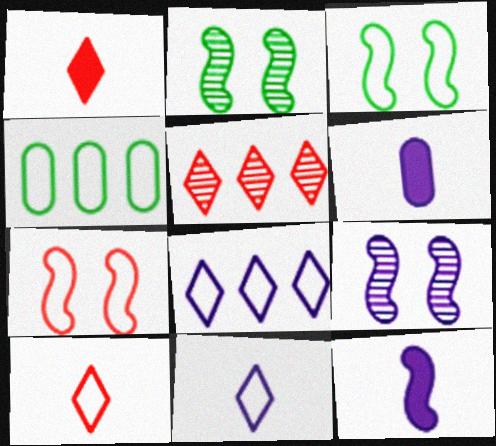[[1, 4, 9], 
[3, 5, 6], 
[4, 7, 11], 
[6, 8, 9]]